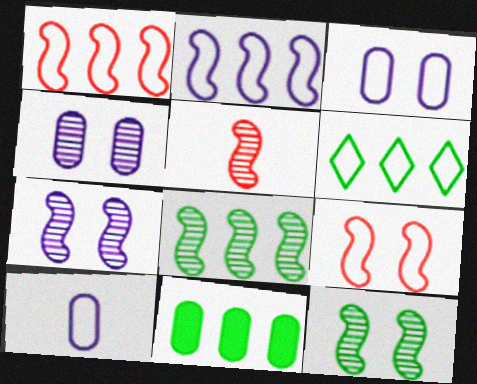[[5, 7, 8], 
[6, 8, 11], 
[6, 9, 10]]